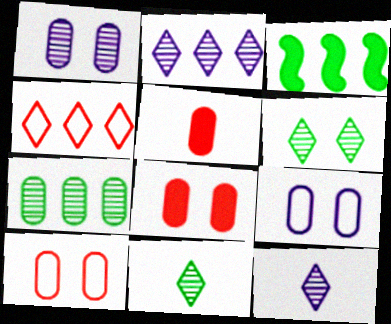[[3, 10, 12], 
[5, 7, 9]]